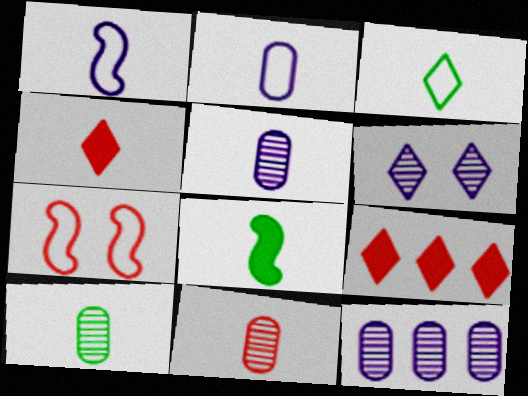[[1, 4, 10], 
[3, 6, 9], 
[3, 8, 10], 
[5, 10, 11], 
[7, 9, 11]]